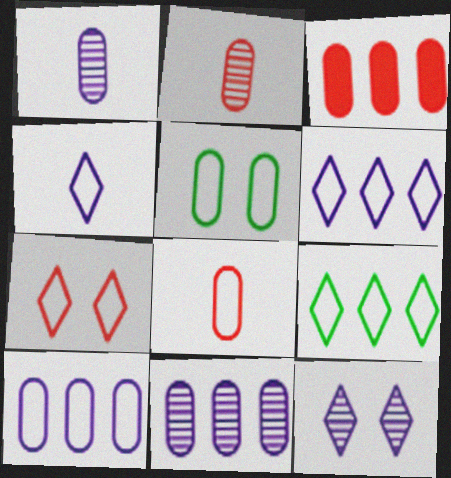[[1, 3, 5], 
[4, 7, 9], 
[5, 8, 10]]